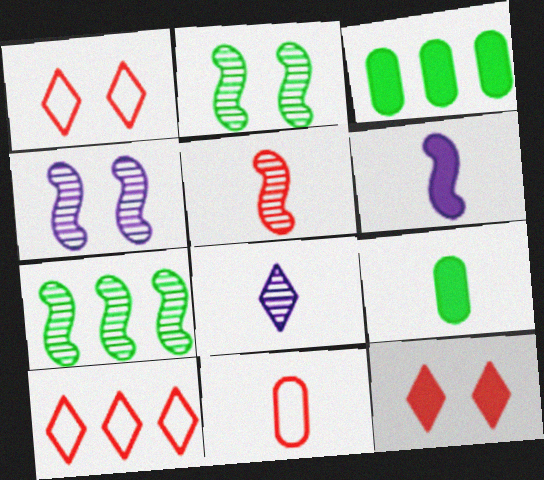[[3, 6, 12], 
[4, 5, 7], 
[4, 9, 10]]